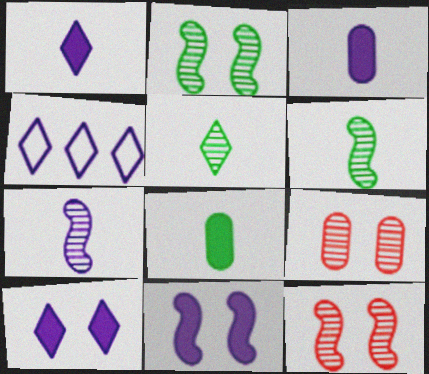[[4, 8, 12]]